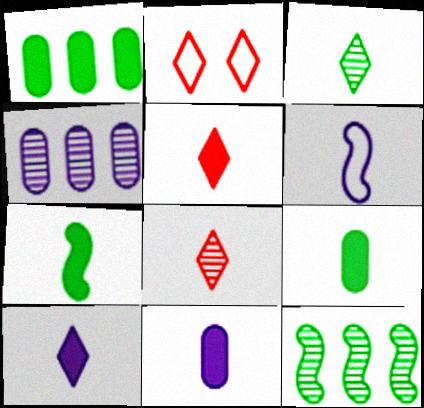[[2, 4, 7], 
[2, 11, 12], 
[5, 7, 11], 
[6, 8, 9]]